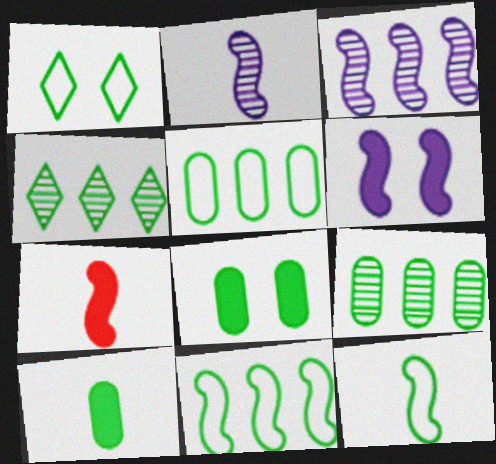[[1, 5, 12], 
[2, 7, 12], 
[4, 8, 12]]